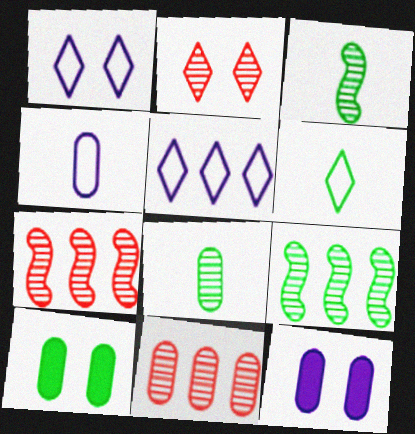[[4, 10, 11], 
[6, 7, 12], 
[6, 9, 10]]